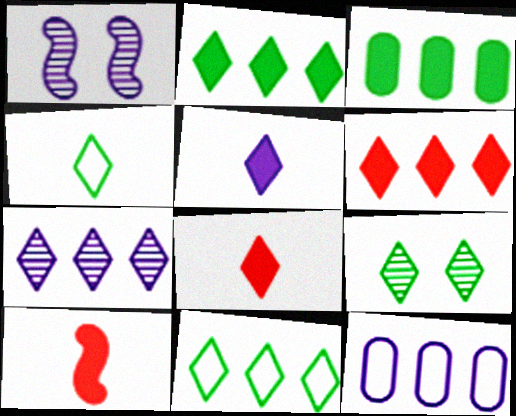[[1, 5, 12], 
[2, 4, 9], 
[6, 7, 11], 
[9, 10, 12]]